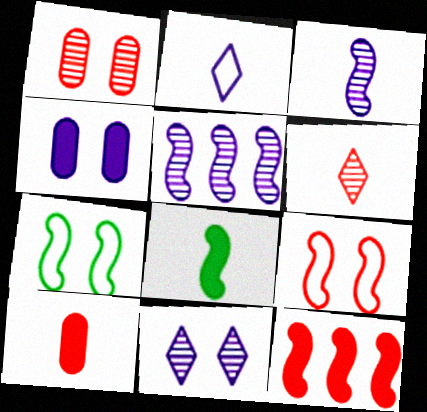[[2, 4, 5], 
[3, 7, 12], 
[5, 8, 9]]